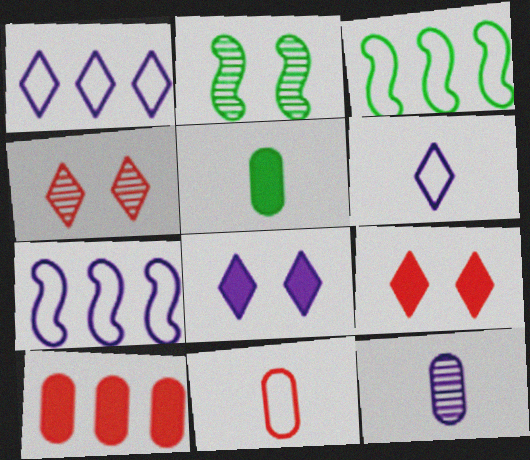[[2, 6, 10], 
[3, 9, 12], 
[4, 5, 7], 
[5, 11, 12], 
[7, 8, 12]]